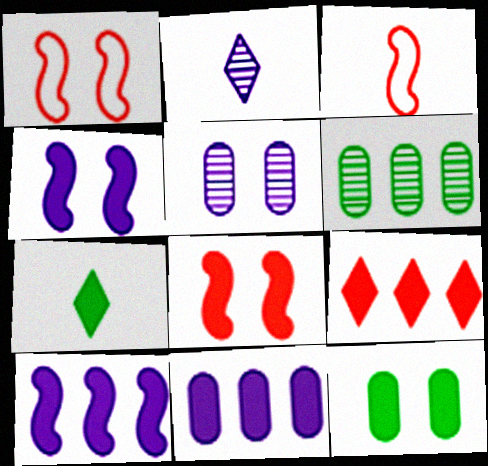[[7, 8, 11]]